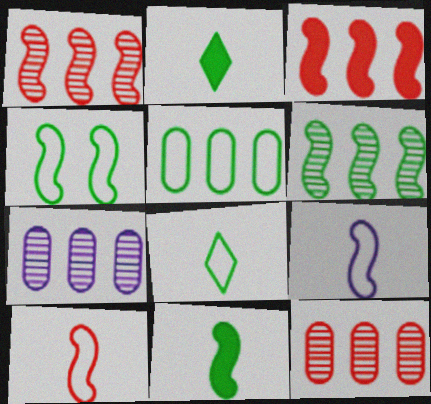[[4, 5, 8], 
[4, 6, 11]]